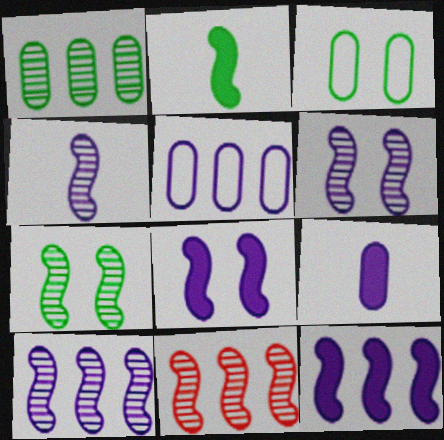[[4, 6, 10], 
[4, 7, 11]]